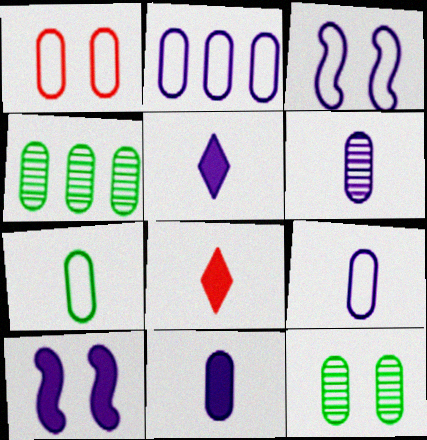[[1, 2, 7], 
[1, 4, 11], 
[3, 4, 8], 
[6, 9, 11]]